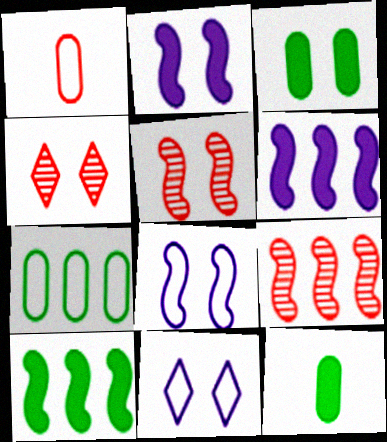[[3, 4, 8], 
[3, 5, 11], 
[9, 11, 12]]